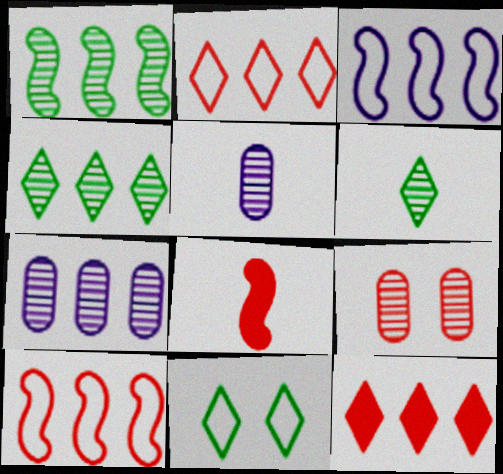[[2, 8, 9], 
[7, 8, 11]]